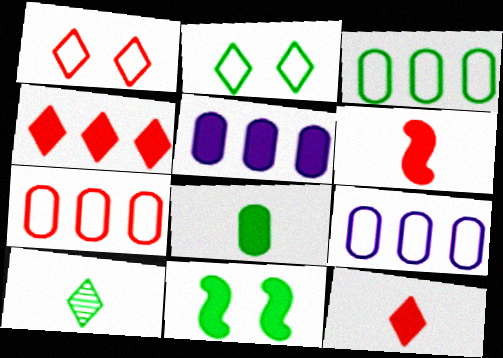[[3, 7, 9], 
[3, 10, 11], 
[5, 11, 12]]